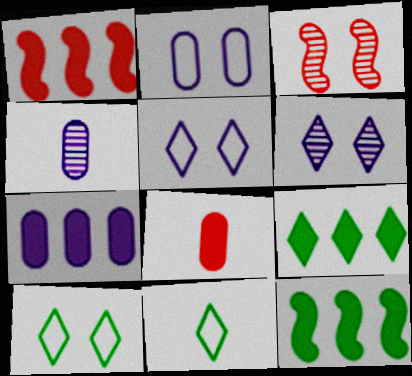[[1, 4, 10], 
[1, 7, 9], 
[2, 4, 7], 
[3, 7, 11]]